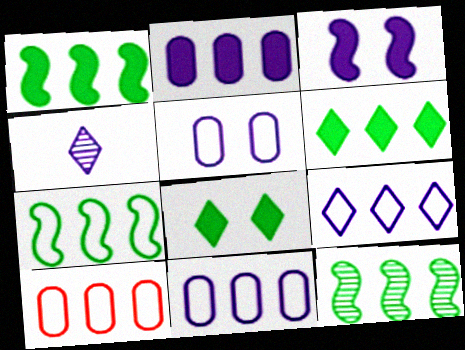[[1, 7, 12], 
[3, 4, 11], 
[7, 9, 10]]